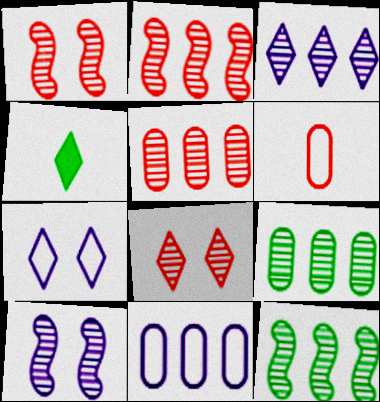[[1, 4, 11], 
[2, 3, 9], 
[3, 5, 12]]